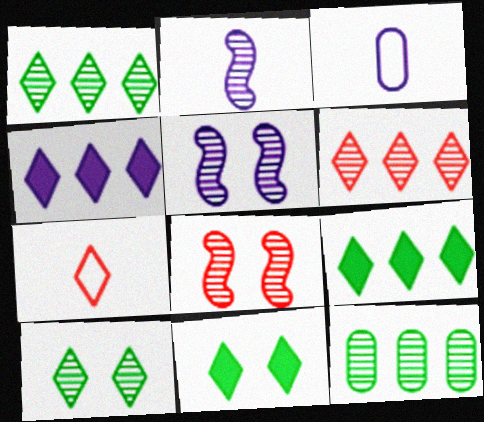[[3, 4, 5], 
[3, 8, 9], 
[4, 7, 10]]